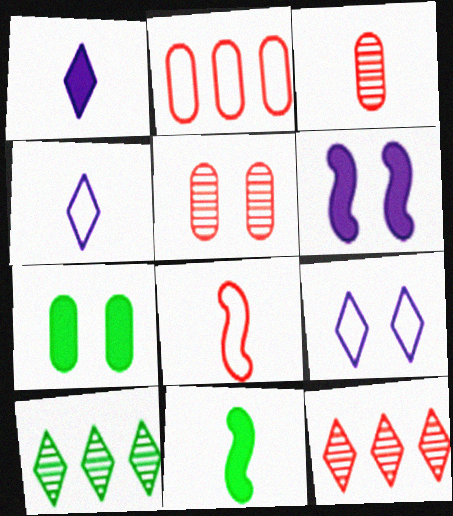[[3, 4, 11]]